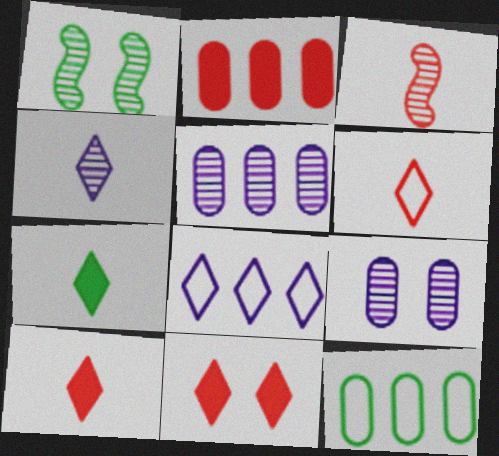[[1, 7, 12], 
[2, 5, 12], 
[4, 6, 7]]